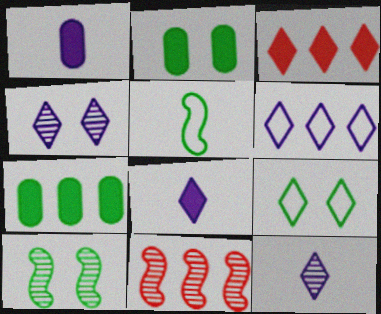[[1, 9, 11], 
[2, 9, 10], 
[3, 9, 12], 
[4, 6, 8], 
[6, 7, 11]]